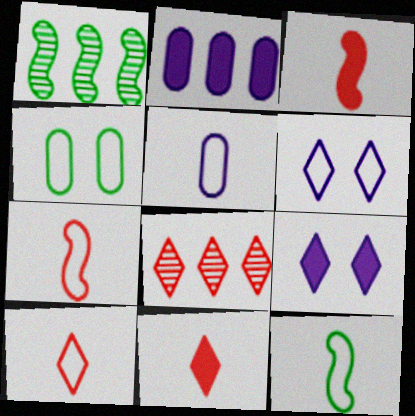[[5, 10, 12]]